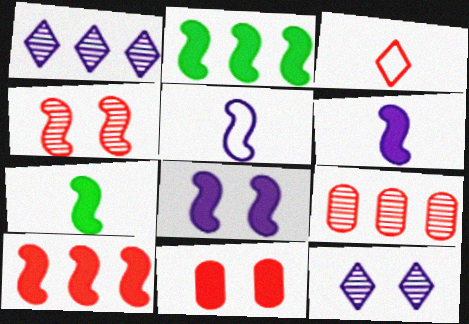[[2, 4, 5], 
[7, 8, 10]]